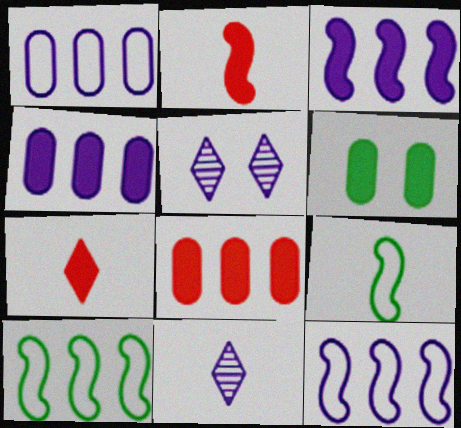[[3, 6, 7], 
[5, 8, 9]]